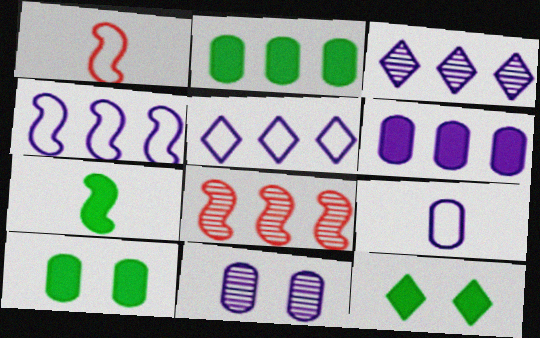[[1, 3, 10], 
[2, 5, 8], 
[2, 7, 12], 
[3, 4, 6], 
[6, 9, 11], 
[8, 9, 12]]